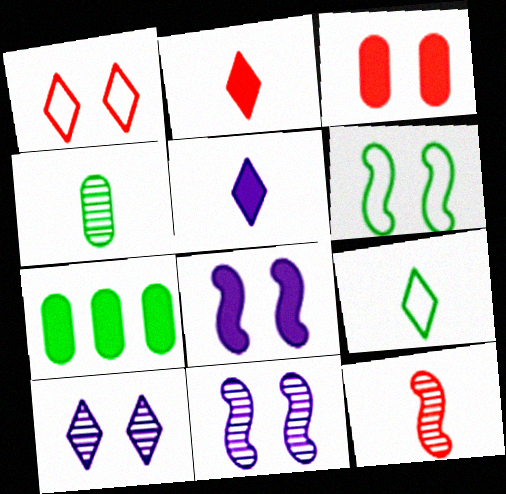[[2, 7, 8], 
[3, 6, 10]]